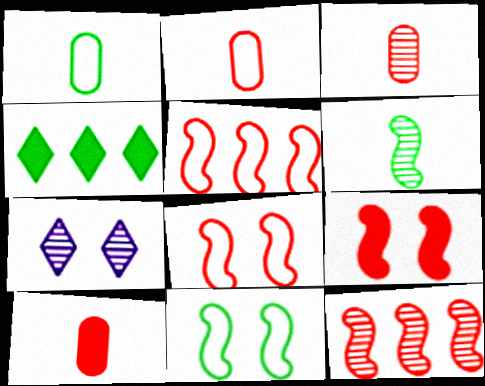[[2, 3, 10]]